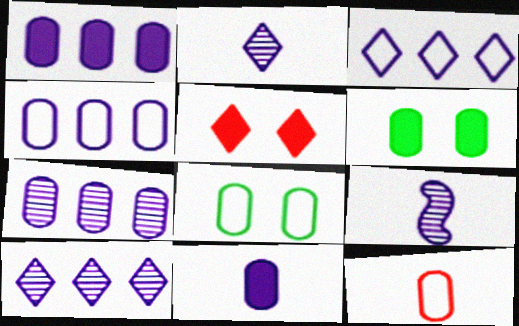[[1, 4, 7], 
[4, 8, 12], 
[6, 7, 12]]